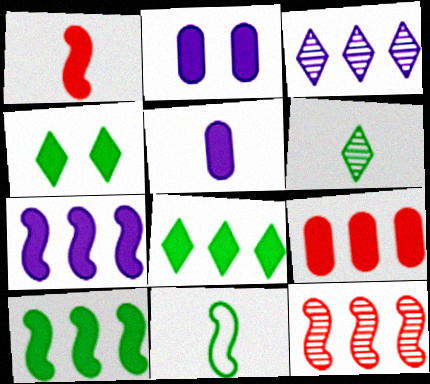[[1, 2, 8], 
[7, 8, 9]]